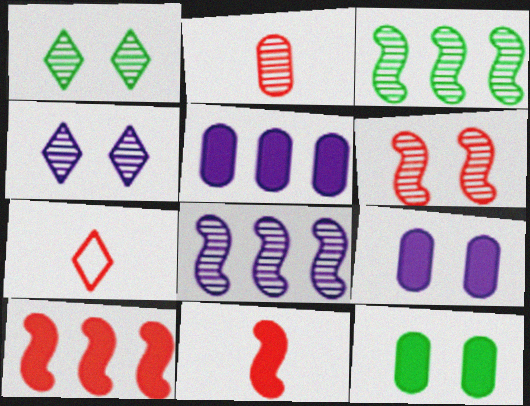[[1, 2, 8], 
[2, 3, 4], 
[2, 7, 11], 
[3, 7, 9], 
[7, 8, 12]]